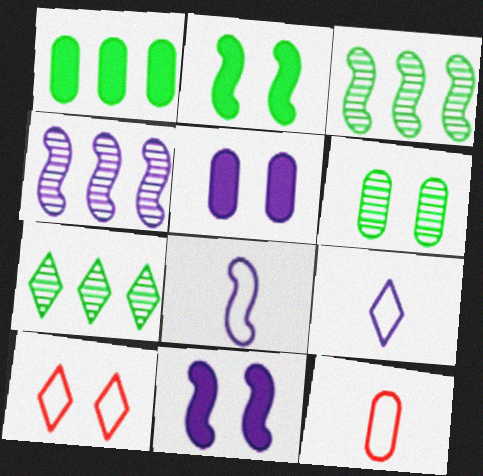[[4, 5, 9], 
[4, 8, 11], 
[6, 10, 11], 
[7, 11, 12]]